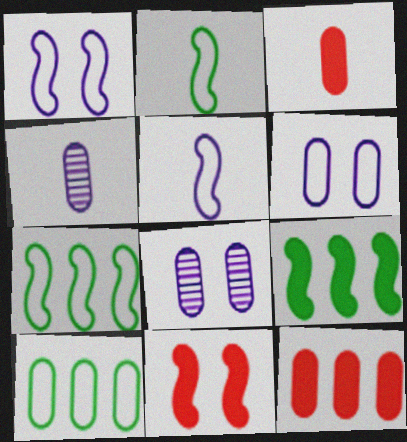[[3, 8, 10]]